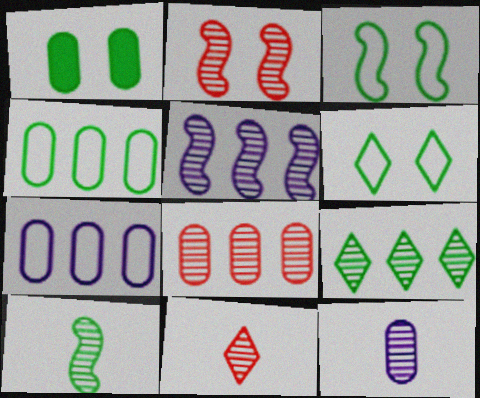[[2, 5, 10], 
[2, 8, 11], 
[2, 9, 12], 
[5, 8, 9], 
[10, 11, 12]]